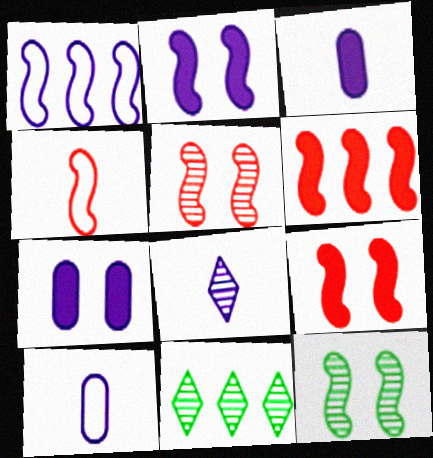[[1, 7, 8], 
[4, 5, 6], 
[4, 7, 11], 
[9, 10, 11]]